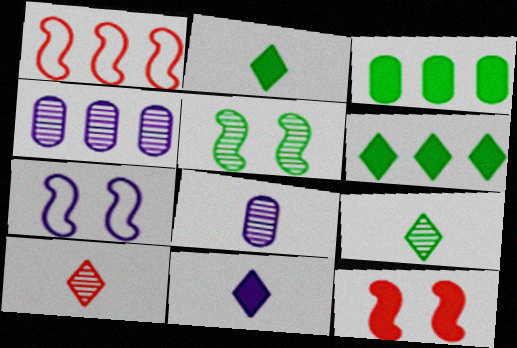[[1, 4, 6], 
[3, 7, 10], 
[3, 11, 12], 
[4, 5, 10], 
[4, 7, 11], 
[5, 7, 12]]